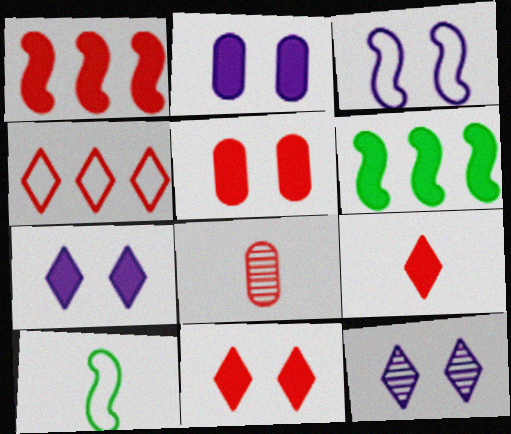[[1, 5, 9], 
[2, 3, 12], 
[2, 6, 9]]